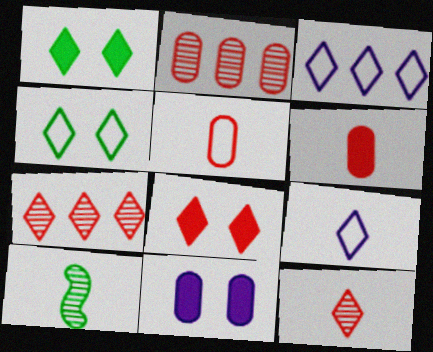[[1, 3, 12], 
[1, 7, 9], 
[6, 9, 10]]